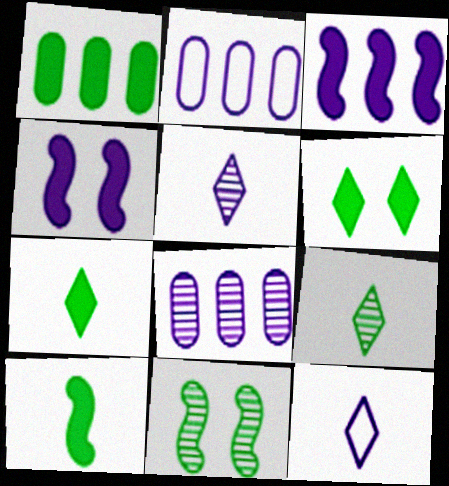[[1, 6, 10], 
[2, 4, 5], 
[4, 8, 12]]